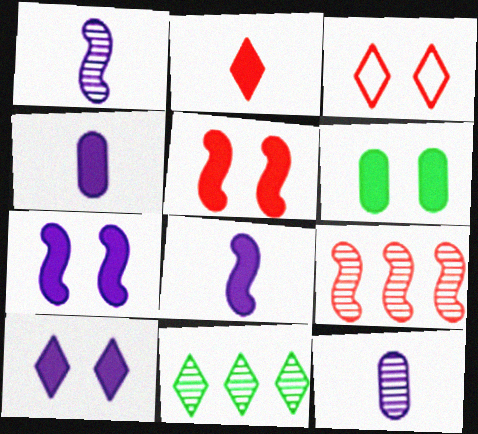[[5, 6, 10]]